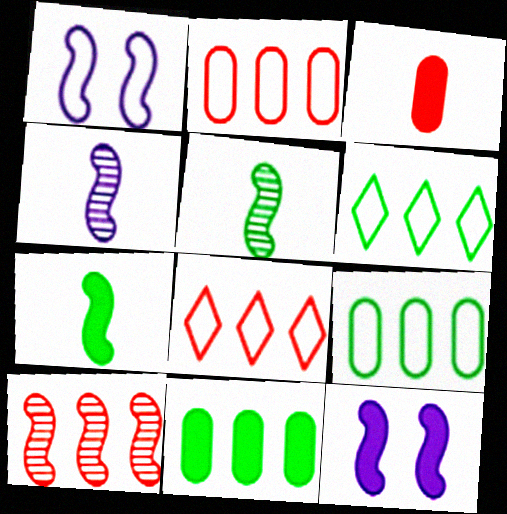[[1, 7, 10]]